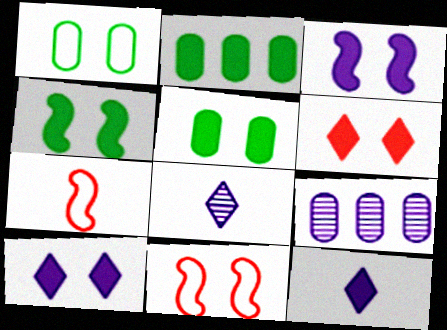[[2, 8, 11], 
[3, 5, 6]]